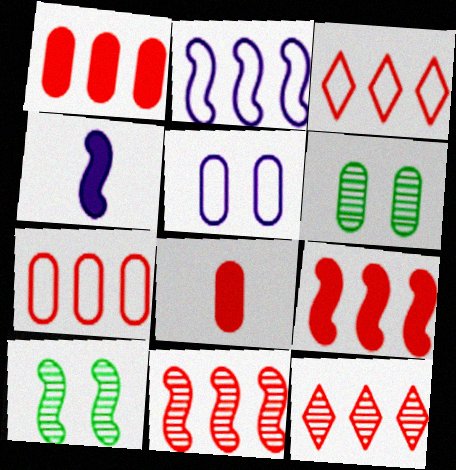[[1, 3, 11], 
[3, 4, 6], 
[7, 9, 12]]